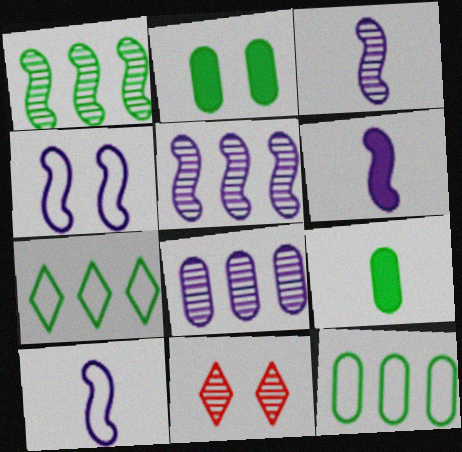[[2, 4, 11], 
[3, 6, 10], 
[4, 5, 6], 
[6, 11, 12]]